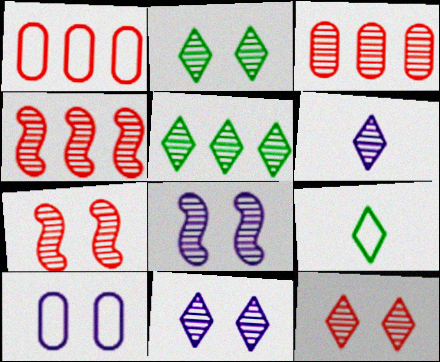[[2, 11, 12], 
[5, 6, 12]]